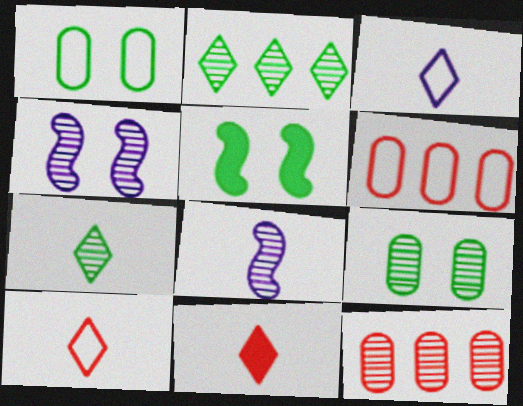[[3, 5, 12], 
[3, 7, 11], 
[4, 7, 12]]